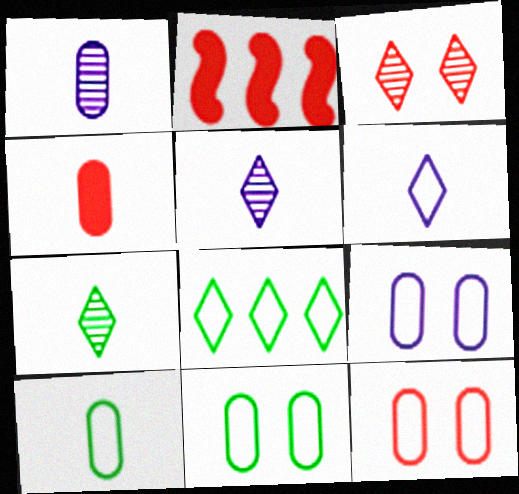[[1, 4, 10], 
[2, 5, 11], 
[2, 7, 9], 
[9, 11, 12]]